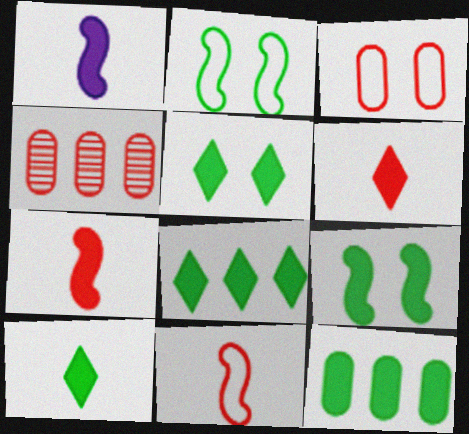[[5, 8, 10], 
[9, 10, 12]]